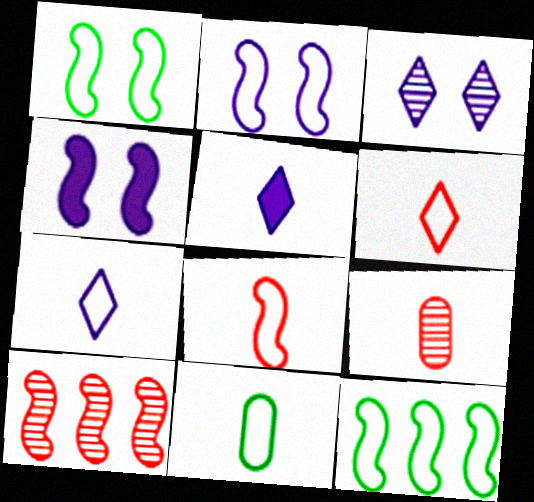[[2, 8, 12], 
[7, 8, 11]]